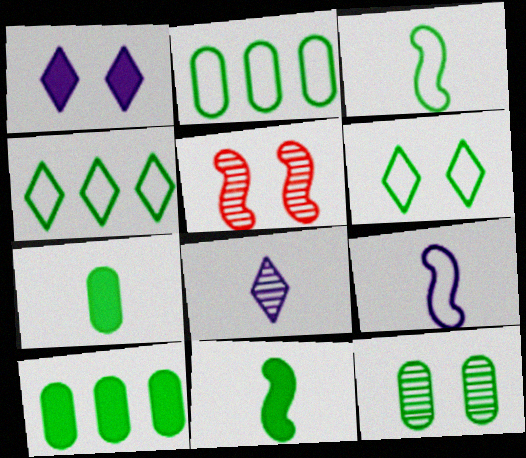[[2, 3, 6], 
[2, 7, 12], 
[4, 11, 12]]